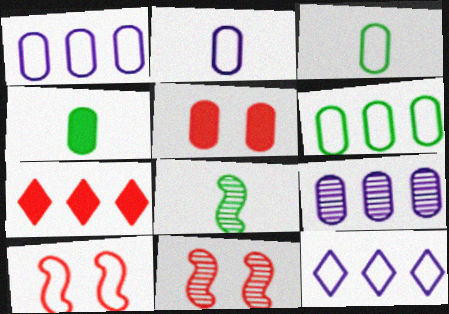[[3, 5, 9], 
[3, 10, 12], 
[4, 11, 12], 
[5, 8, 12]]